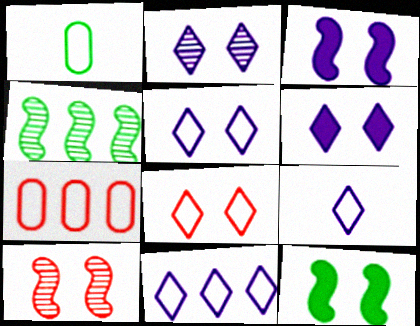[[2, 5, 6], 
[5, 9, 11]]